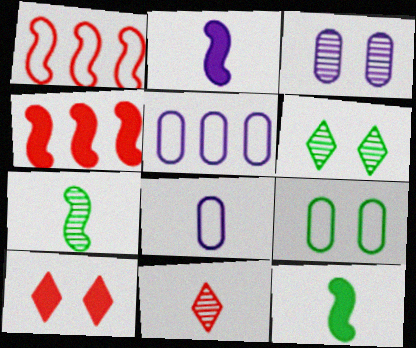[[4, 6, 8], 
[5, 7, 10], 
[8, 11, 12]]